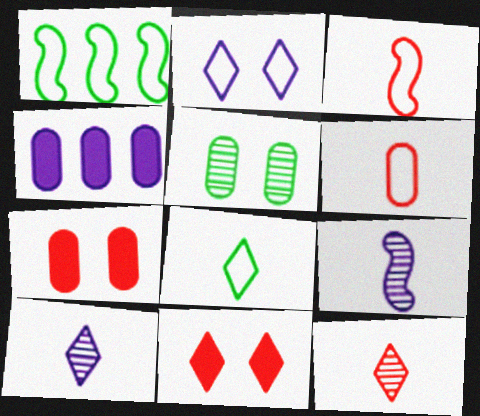[[1, 2, 6], 
[1, 7, 10], 
[2, 4, 9], 
[4, 5, 6]]